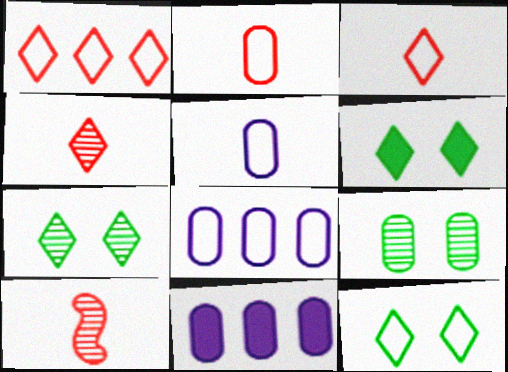[[2, 9, 11], 
[6, 7, 12], 
[6, 8, 10], 
[10, 11, 12]]